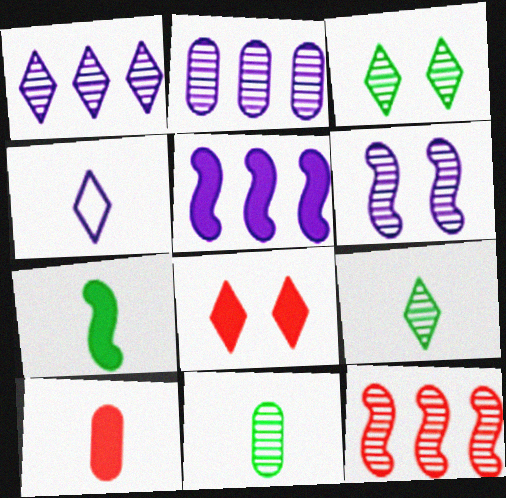[]